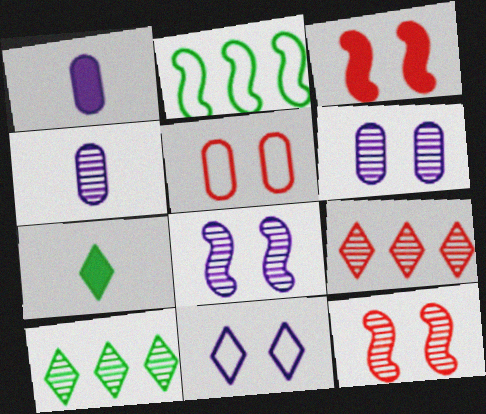[[4, 10, 12], 
[7, 9, 11]]